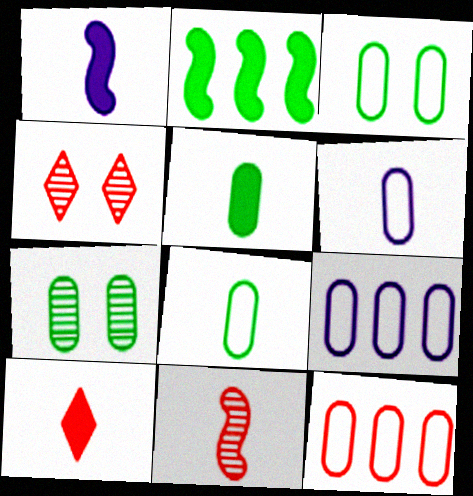[[1, 5, 10], 
[2, 4, 6], 
[3, 6, 12]]